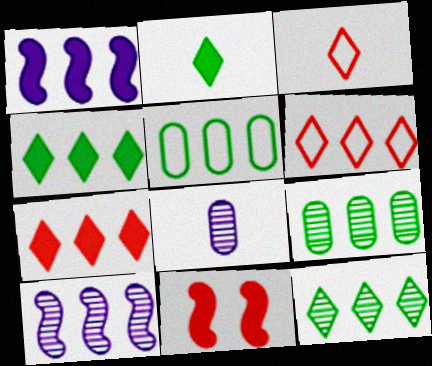[[1, 6, 9], 
[5, 7, 10]]